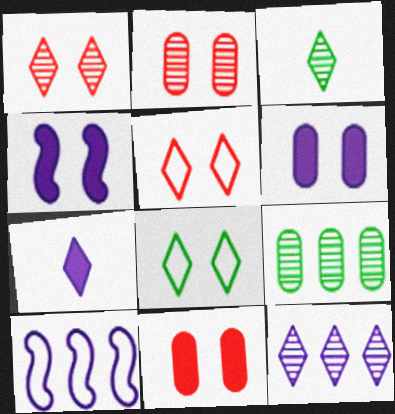[[1, 3, 12], 
[2, 4, 8], 
[3, 10, 11]]